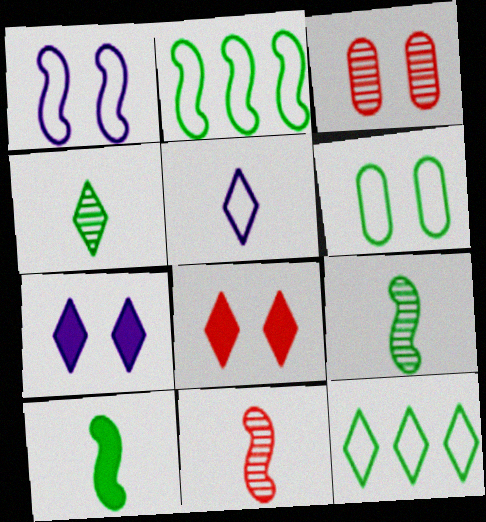[]